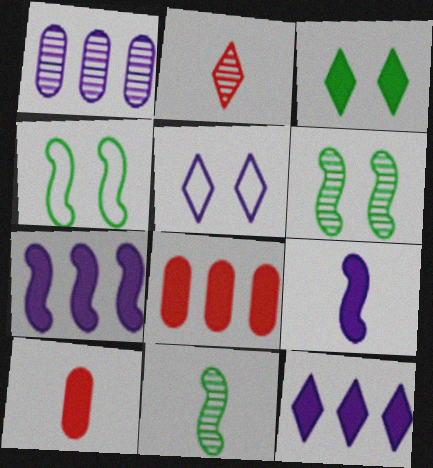[[1, 2, 6], 
[1, 5, 9], 
[3, 7, 10], 
[3, 8, 9], 
[5, 8, 11]]